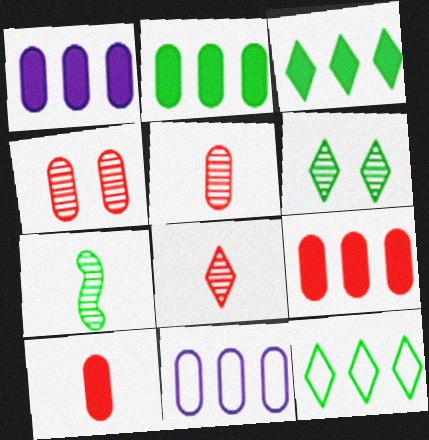[[1, 2, 9]]